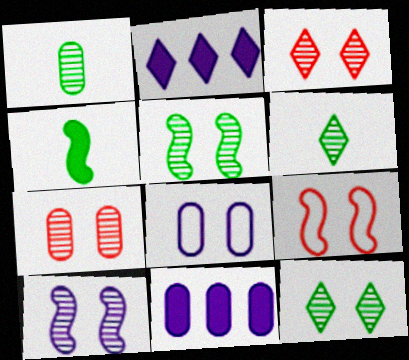[[1, 2, 9], 
[6, 9, 11], 
[7, 10, 12]]